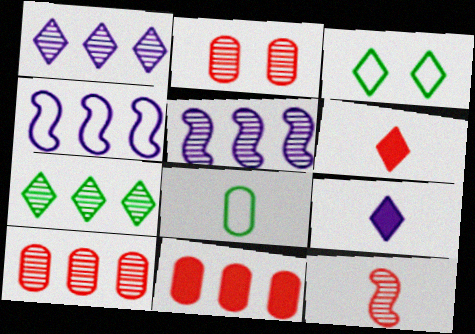[[1, 3, 6], 
[4, 7, 11], 
[5, 7, 10], 
[8, 9, 12]]